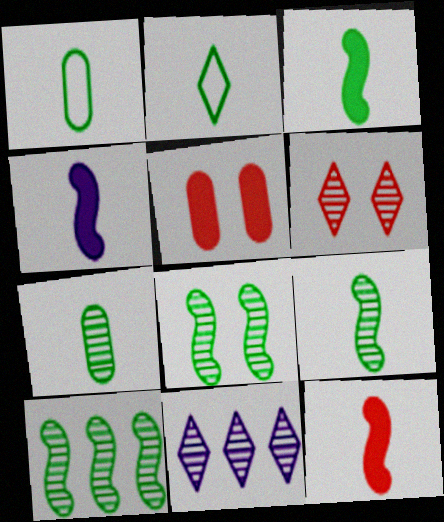[[2, 3, 7], 
[3, 4, 12], 
[8, 9, 10]]